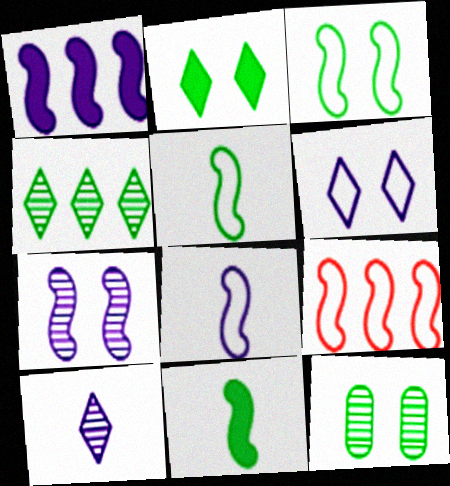[[1, 7, 8], 
[2, 3, 12], 
[3, 8, 9], 
[7, 9, 11]]